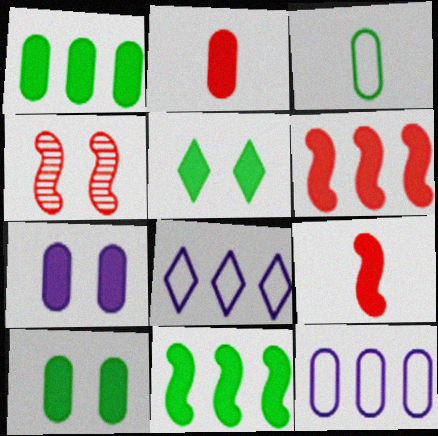[[1, 2, 7]]